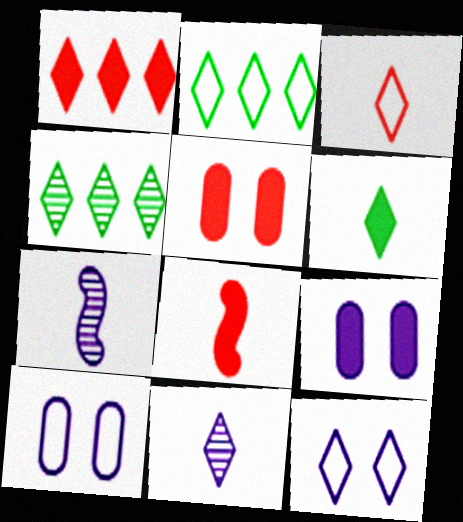[[1, 5, 8], 
[2, 3, 12], 
[2, 5, 7], 
[3, 6, 11], 
[4, 8, 10]]